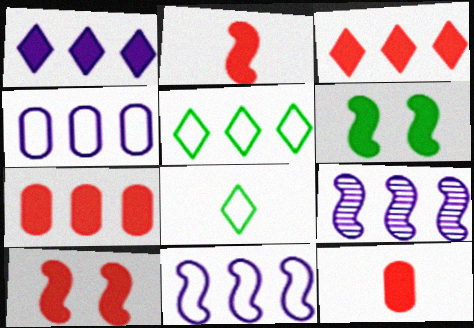[[1, 4, 9], 
[1, 6, 12], 
[3, 10, 12], 
[5, 7, 9]]